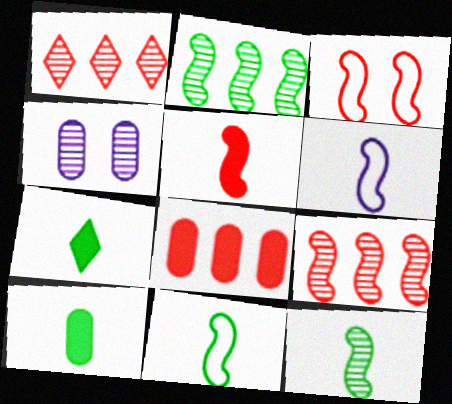[[1, 4, 12], 
[3, 5, 9], 
[5, 6, 12]]